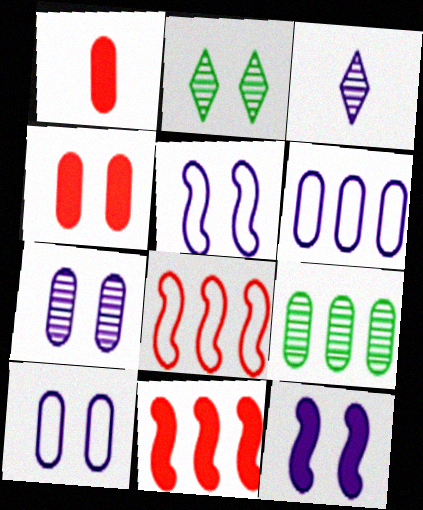[[1, 9, 10], 
[2, 4, 5], 
[3, 6, 12]]